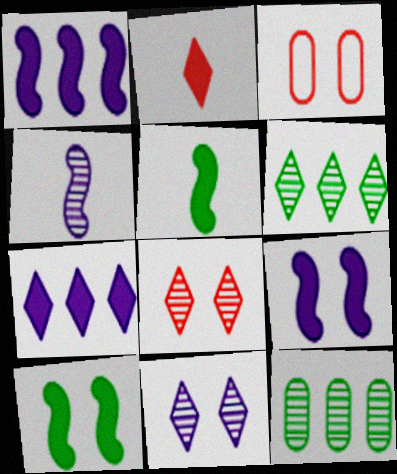[[3, 10, 11], 
[4, 8, 12]]